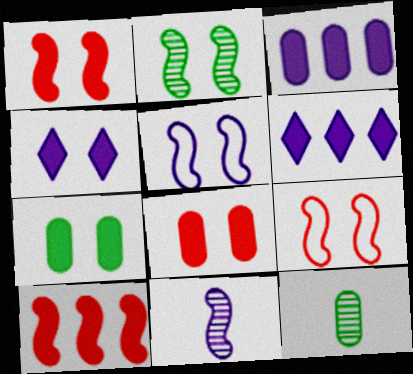[[1, 2, 5], 
[1, 4, 7], 
[6, 9, 12]]